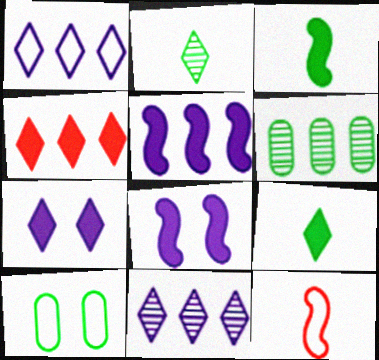[[1, 10, 12], 
[4, 7, 9], 
[6, 7, 12]]